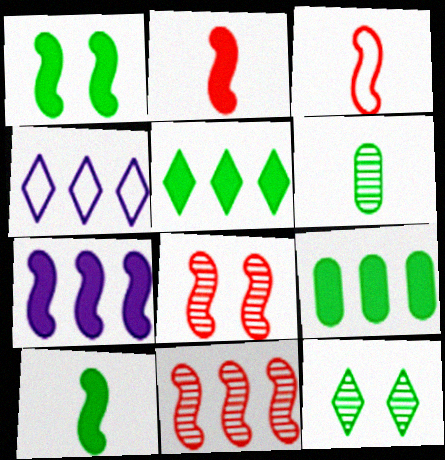[[1, 2, 7], 
[4, 9, 11]]